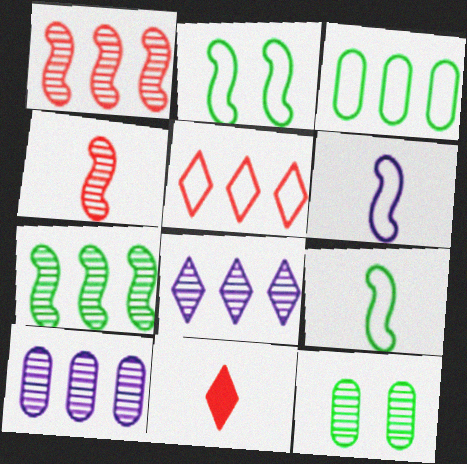[[2, 10, 11], 
[4, 8, 12]]